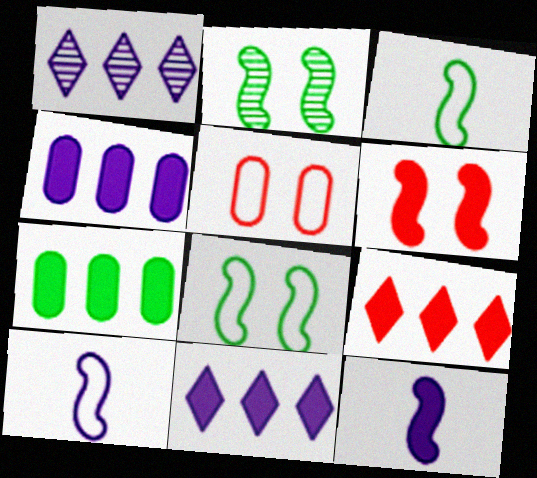[]